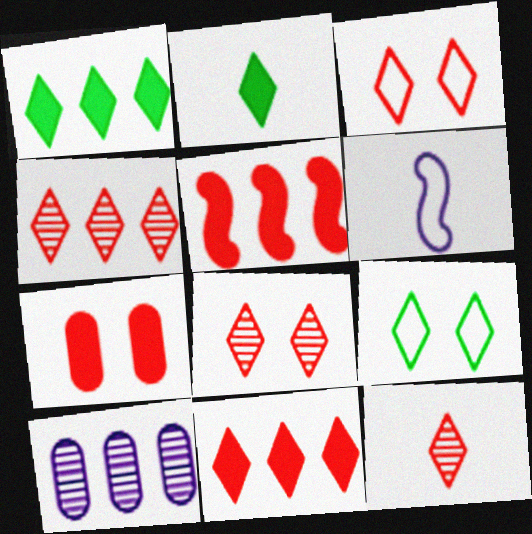[[3, 11, 12], 
[4, 8, 12]]